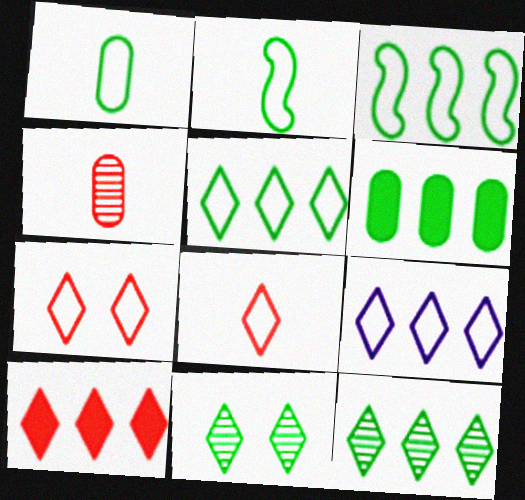[[2, 6, 11], 
[3, 6, 12], 
[9, 10, 12]]